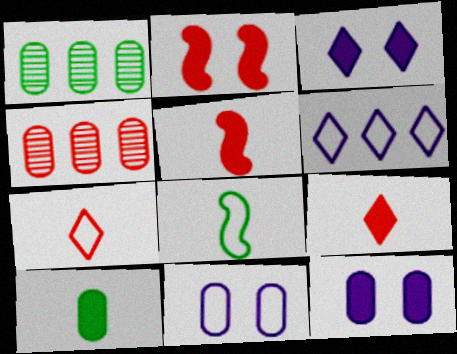[[2, 4, 7], 
[3, 4, 8], 
[4, 10, 11]]